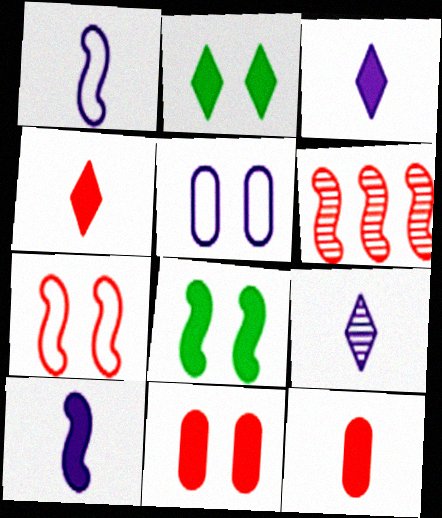[[1, 6, 8]]